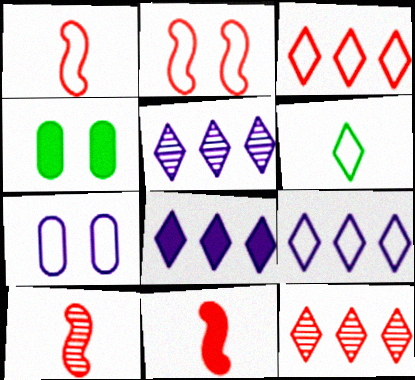[[1, 4, 5], 
[1, 10, 11], 
[4, 8, 11], 
[4, 9, 10], 
[5, 8, 9]]